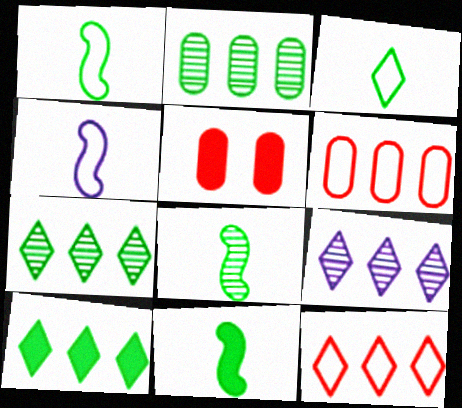[[1, 5, 9], 
[1, 8, 11], 
[4, 5, 7], 
[9, 10, 12]]